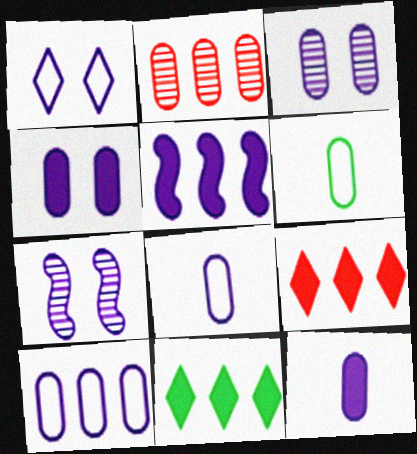[[1, 4, 7], 
[2, 4, 6], 
[3, 10, 12], 
[6, 7, 9]]